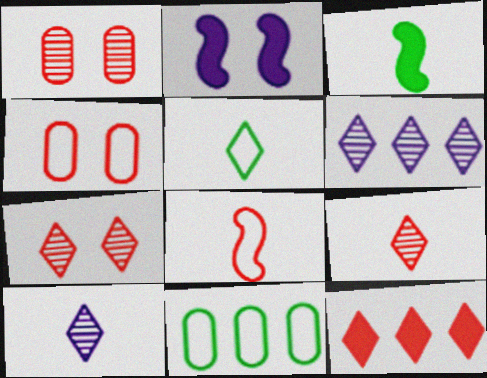[[1, 8, 12], 
[2, 9, 11], 
[3, 4, 6]]